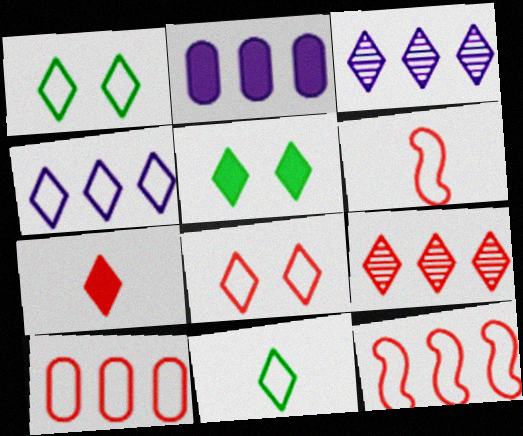[[1, 3, 7], 
[4, 8, 11], 
[6, 8, 10], 
[7, 8, 9]]